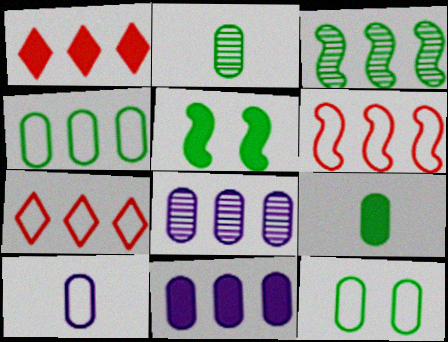[[3, 7, 11]]